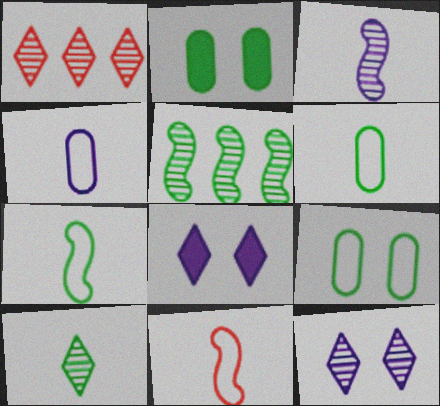[[1, 10, 12]]